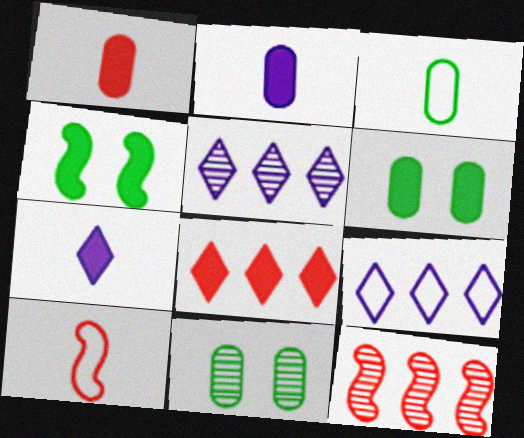[[2, 4, 8], 
[5, 6, 10]]